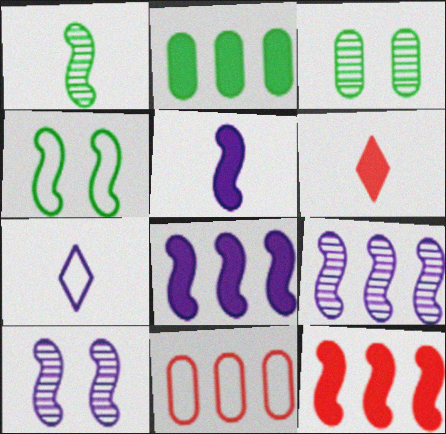[[3, 7, 12], 
[4, 7, 11]]